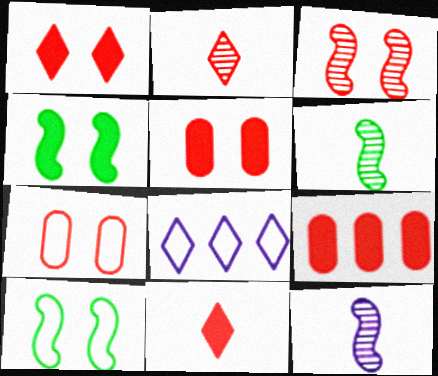[[1, 3, 7], 
[5, 6, 8]]